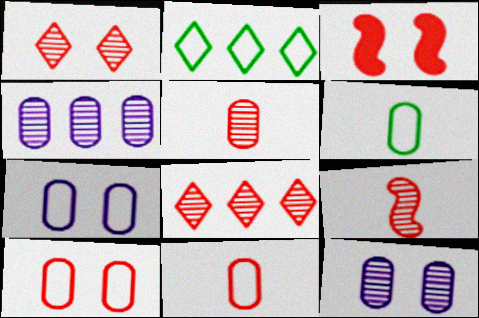[[1, 3, 10], 
[3, 8, 11]]